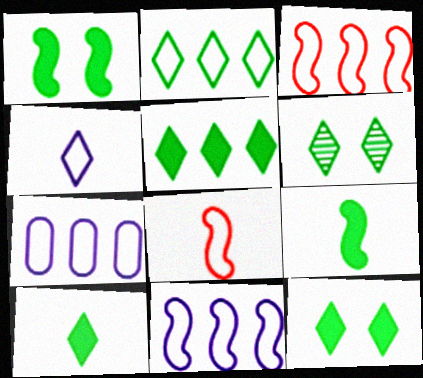[[2, 3, 7], 
[2, 6, 10], 
[5, 10, 12]]